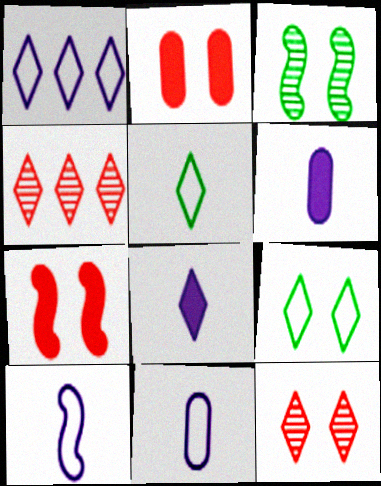[[4, 8, 9]]